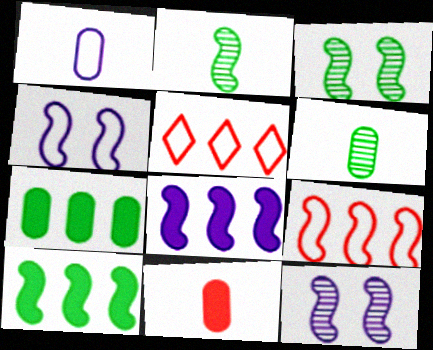[[1, 6, 11]]